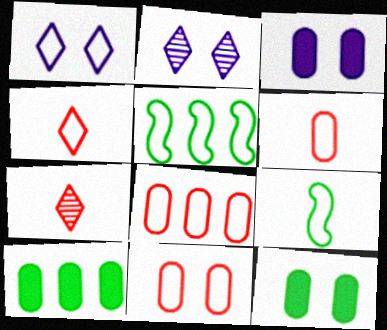[[1, 5, 6], 
[1, 8, 9], 
[3, 5, 7], 
[6, 8, 11]]